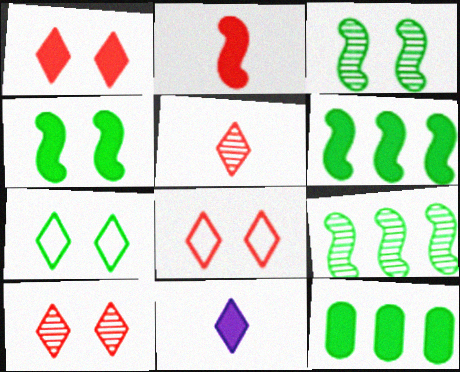[[1, 8, 10]]